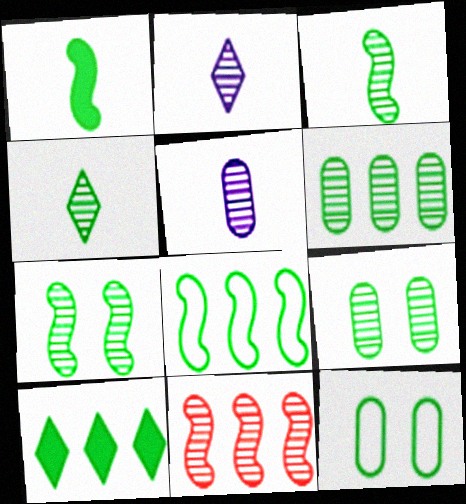[[1, 7, 8], 
[2, 9, 11], 
[3, 10, 12], 
[4, 6, 7], 
[6, 8, 10]]